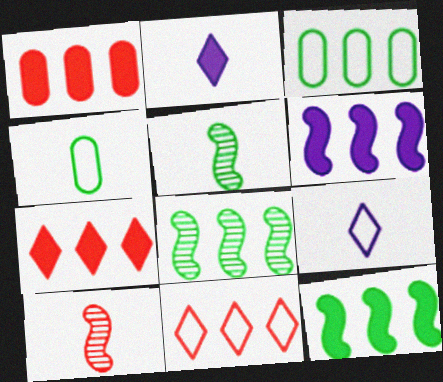[[2, 4, 10]]